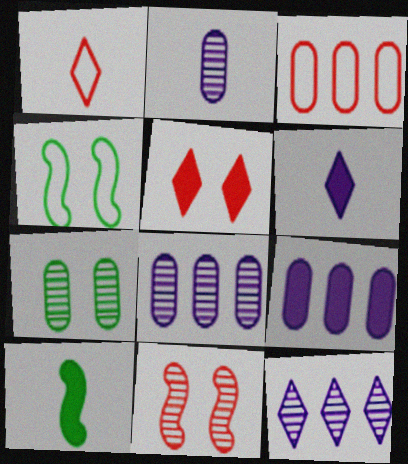[[1, 2, 10], 
[5, 9, 10]]